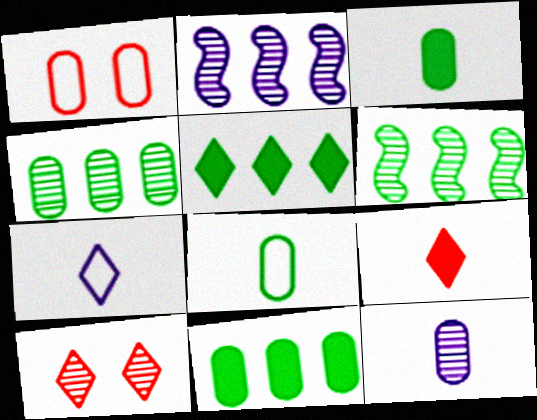[[1, 11, 12], 
[5, 7, 10], 
[6, 10, 12]]